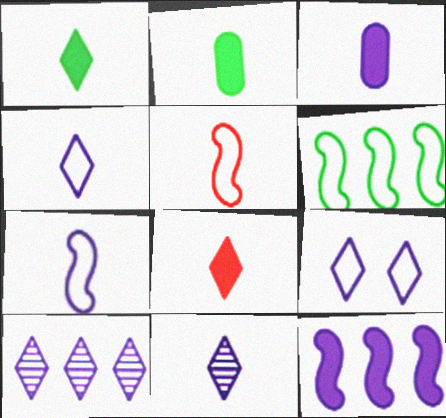[[2, 5, 11], 
[3, 7, 11]]